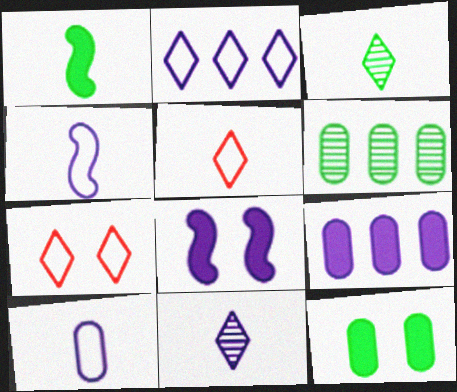[[5, 6, 8]]